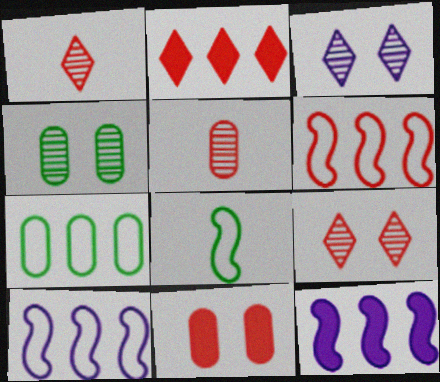[[1, 6, 11]]